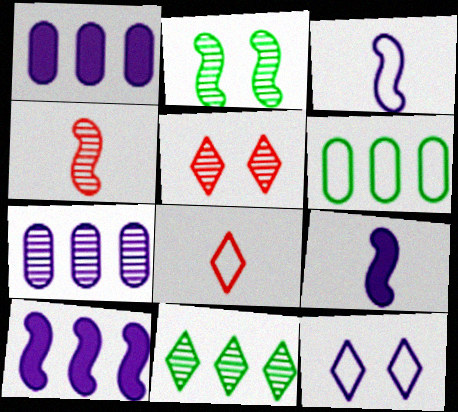[[1, 2, 8], 
[5, 6, 9], 
[7, 9, 12]]